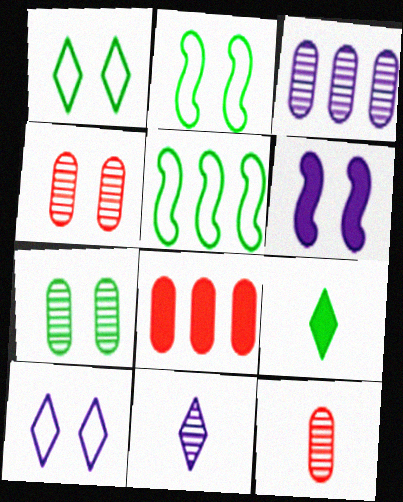[[1, 4, 6], 
[2, 8, 11], 
[3, 7, 12], 
[5, 7, 9], 
[6, 8, 9]]